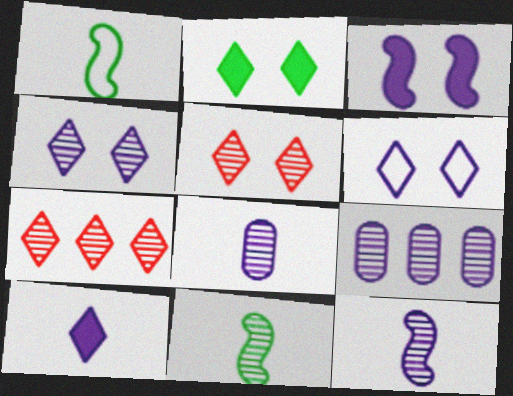[[2, 5, 6], 
[4, 9, 12], 
[5, 9, 11]]